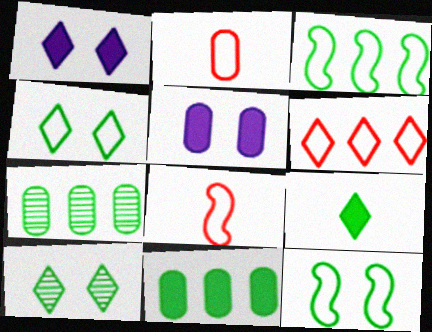[[1, 7, 8], 
[2, 5, 7], 
[7, 9, 12]]